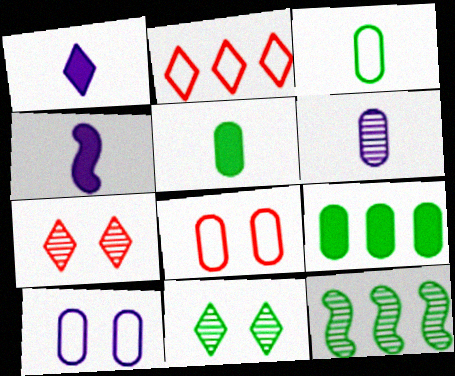[[1, 2, 11], 
[1, 8, 12], 
[6, 7, 12], 
[6, 8, 9]]